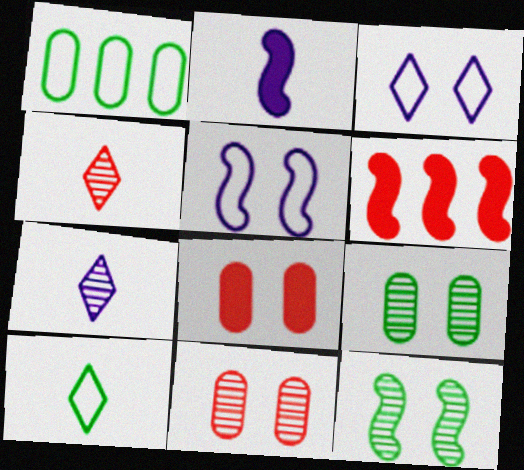[[3, 8, 12]]